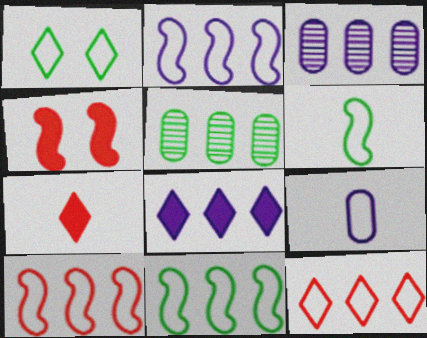[[1, 9, 10], 
[2, 3, 8], 
[2, 10, 11], 
[5, 8, 10]]